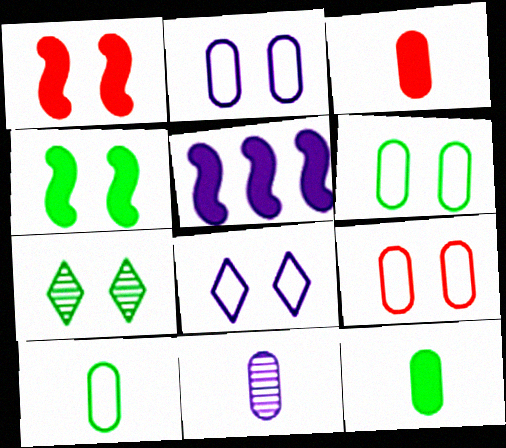[[1, 2, 7], 
[2, 6, 9], 
[3, 10, 11], 
[4, 6, 7], 
[5, 8, 11]]